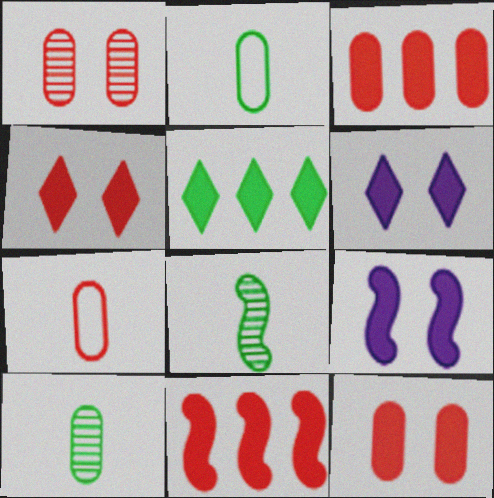[[1, 3, 7]]